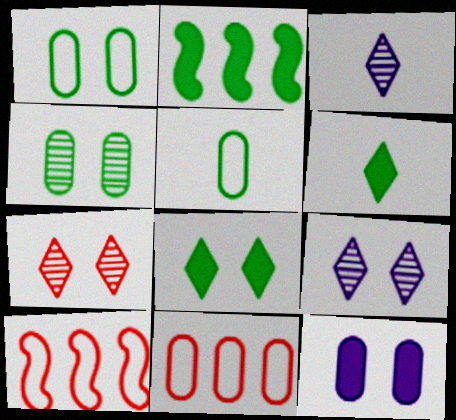[]